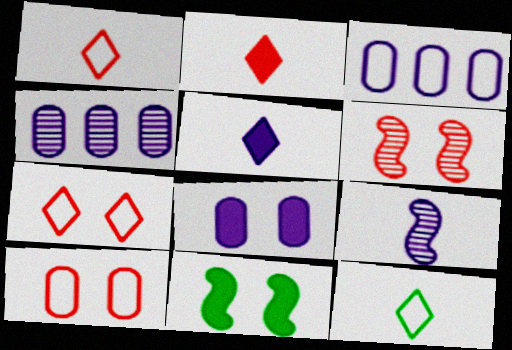[[1, 4, 11]]